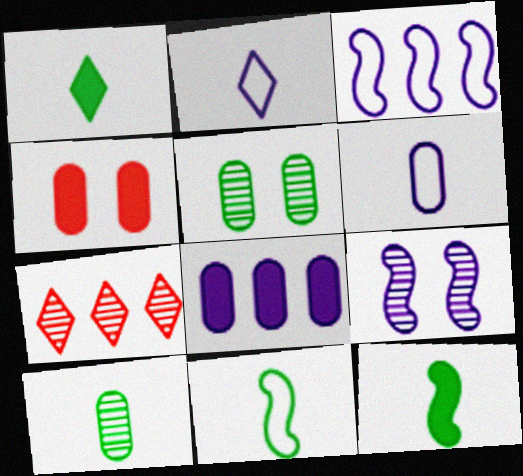[[1, 10, 11], 
[2, 8, 9], 
[7, 9, 10]]